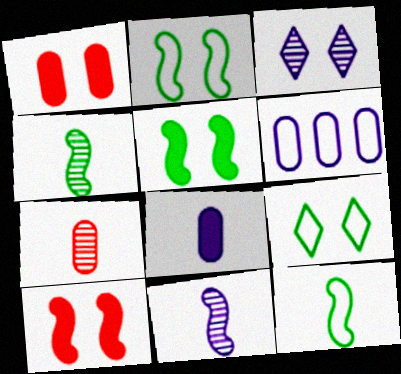[[1, 2, 3]]